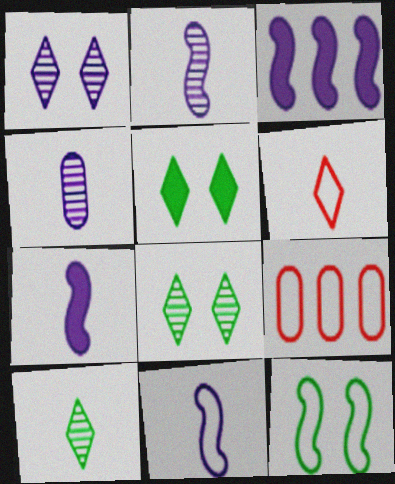[[2, 5, 9], 
[2, 7, 11], 
[7, 8, 9]]